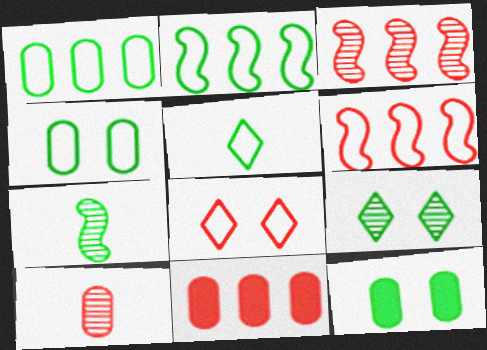[[2, 4, 5]]